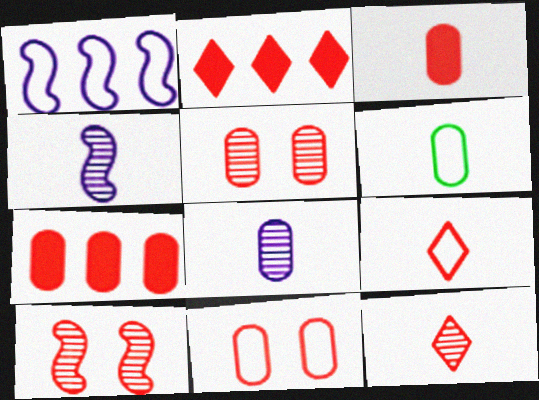[[3, 6, 8], 
[7, 9, 10]]